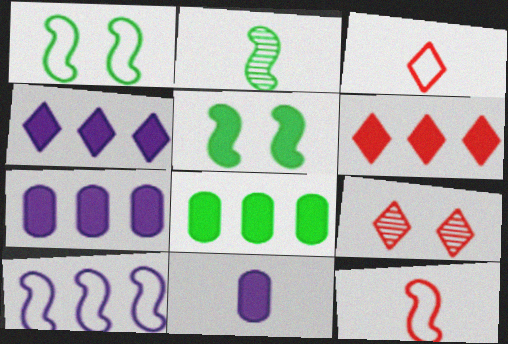[[1, 10, 12], 
[2, 3, 11], 
[3, 6, 9], 
[5, 6, 11]]